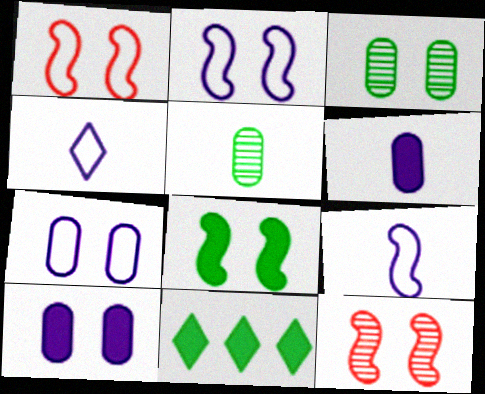[[2, 8, 12]]